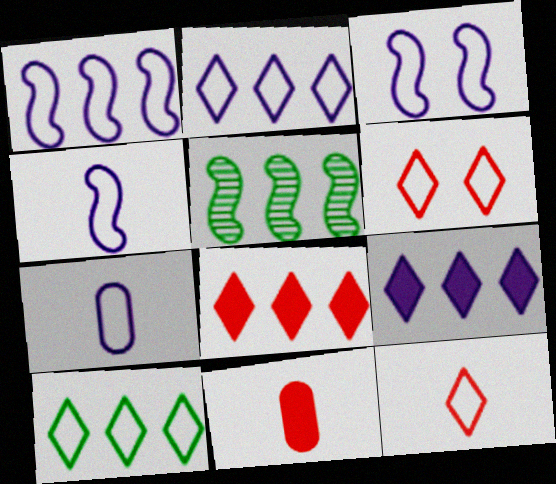[[1, 3, 4], 
[2, 3, 7]]